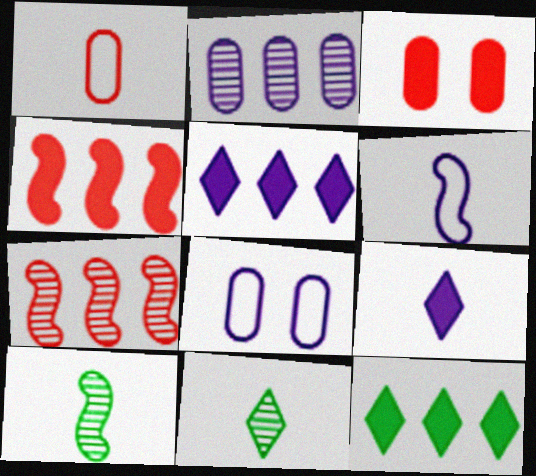[[1, 9, 10], 
[4, 8, 11]]